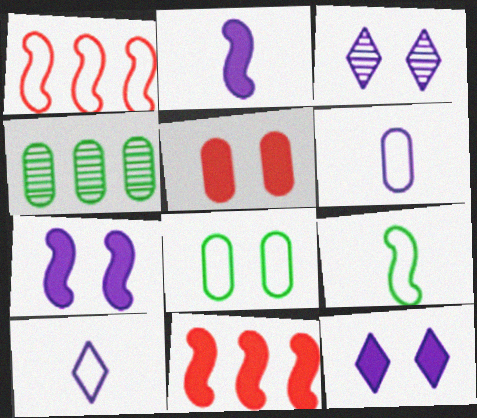[[1, 8, 10], 
[4, 5, 6]]